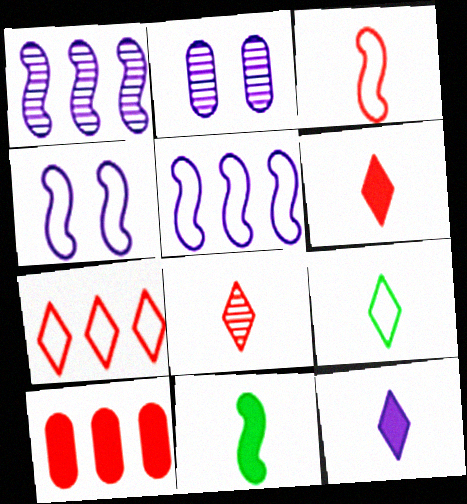[[2, 5, 12], 
[2, 7, 11], 
[8, 9, 12]]